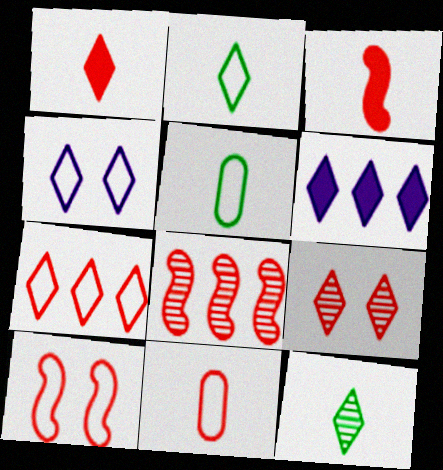[[1, 7, 9], 
[2, 4, 7], 
[2, 6, 9], 
[3, 8, 10], 
[7, 10, 11]]